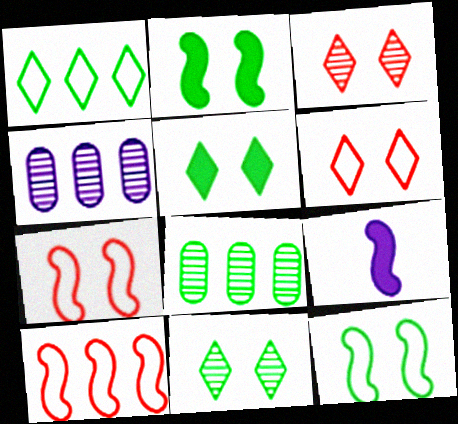[[6, 8, 9]]